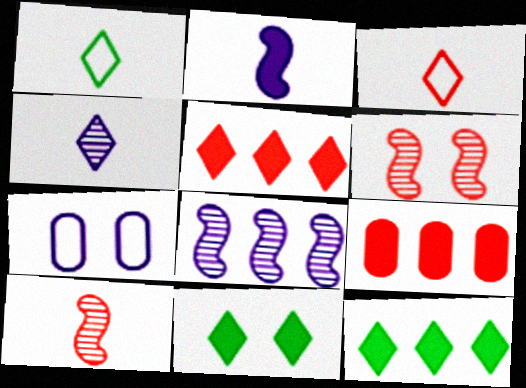[[2, 9, 11], 
[3, 6, 9], 
[6, 7, 11], 
[7, 10, 12]]